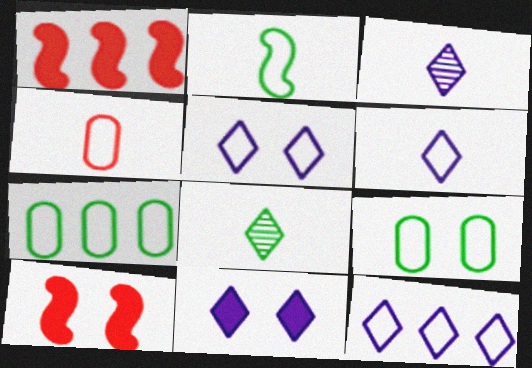[[1, 3, 9], 
[2, 4, 6], 
[3, 7, 10], 
[3, 11, 12], 
[5, 6, 12]]